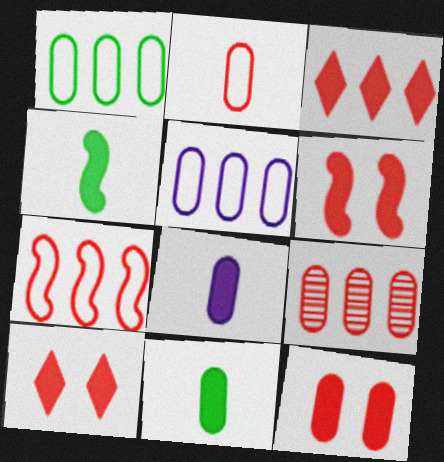[[2, 9, 12], 
[3, 7, 9], 
[6, 10, 12]]